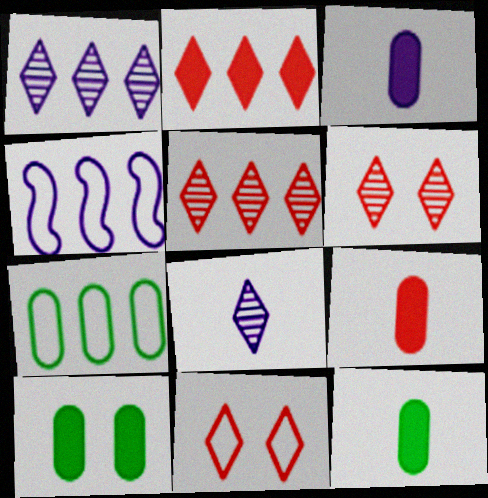[[3, 9, 12], 
[4, 6, 12]]